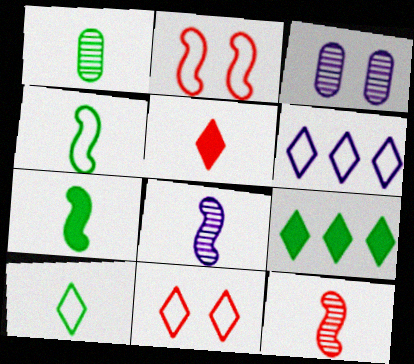[[1, 7, 10], 
[6, 10, 11]]